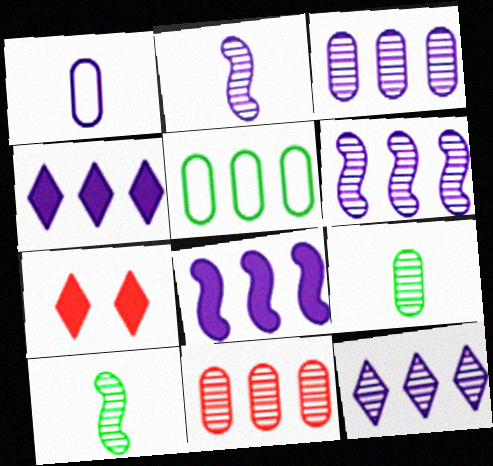[[2, 5, 7], 
[3, 6, 12]]